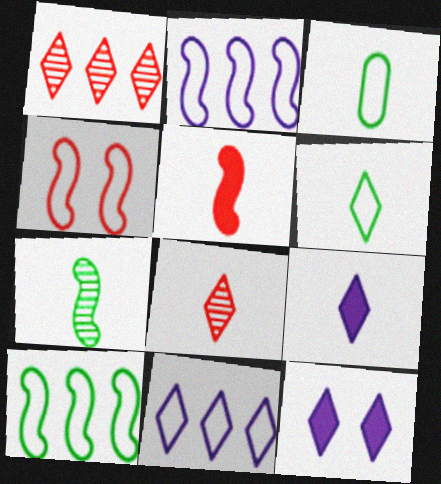[[1, 6, 12], 
[3, 4, 11], 
[6, 8, 9]]